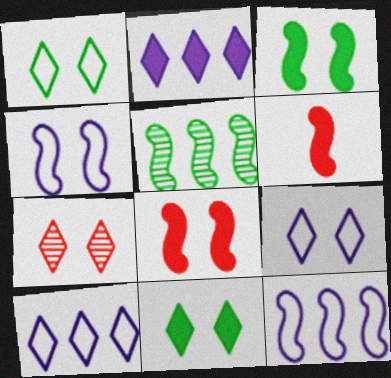[[4, 5, 6], 
[7, 9, 11]]